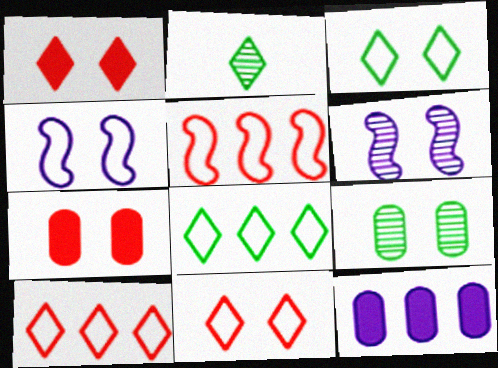[[1, 4, 9], 
[3, 6, 7]]